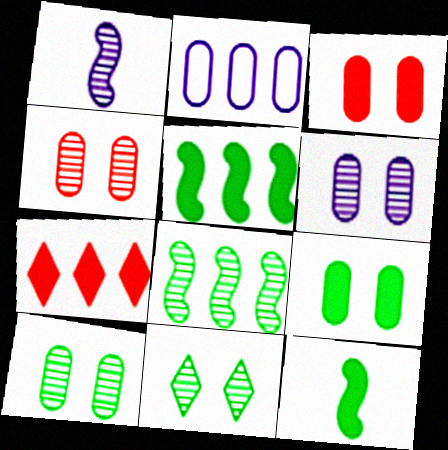[[2, 7, 8], 
[4, 6, 10]]